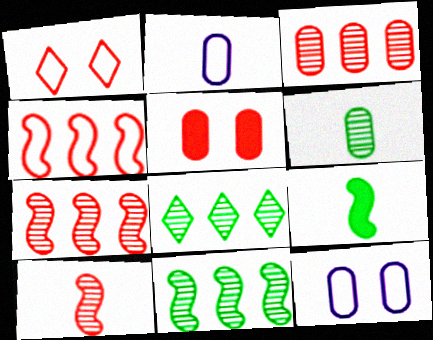[]